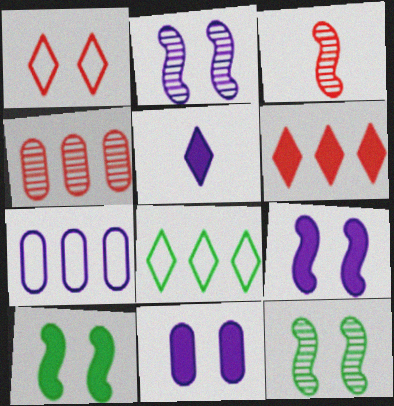[[1, 11, 12], 
[2, 5, 7], 
[3, 8, 11]]